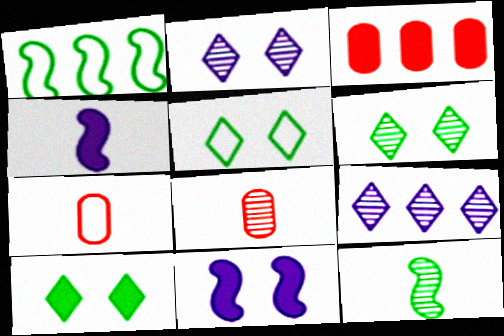[[1, 3, 9], 
[3, 4, 10], 
[5, 6, 10]]